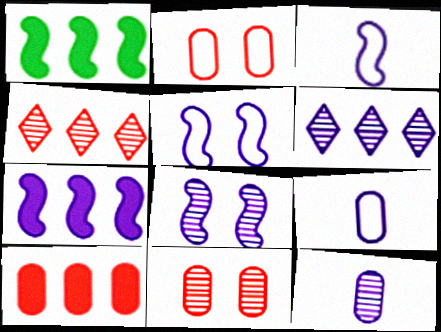[[3, 7, 8], 
[6, 8, 12]]